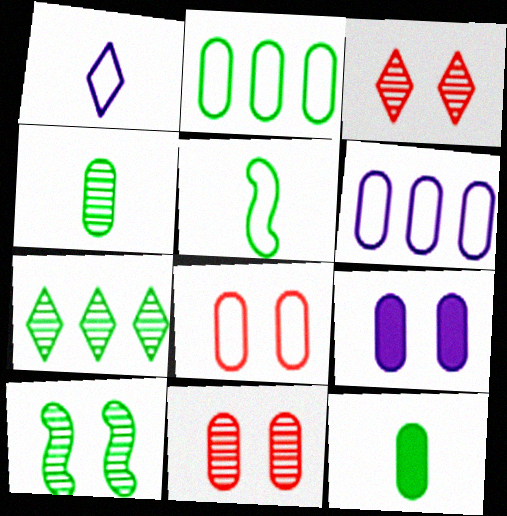[[4, 7, 10], 
[6, 11, 12]]